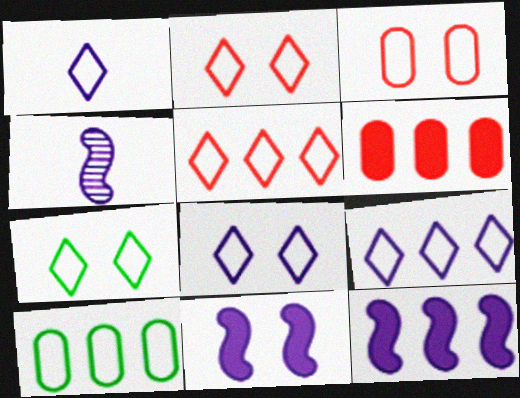[[1, 5, 7], 
[1, 8, 9], 
[2, 7, 8], 
[4, 6, 7]]